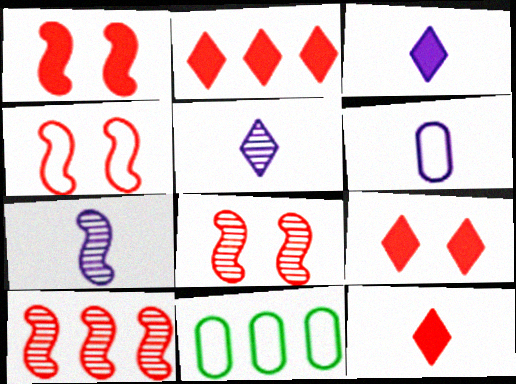[[1, 4, 8], 
[1, 5, 11], 
[2, 9, 12], 
[3, 6, 7], 
[3, 8, 11], 
[7, 9, 11]]